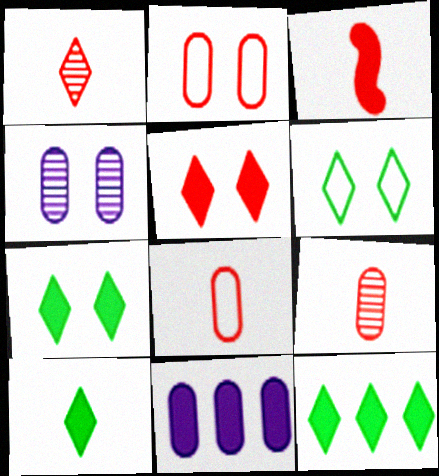[[1, 3, 8], 
[3, 7, 11], 
[7, 10, 12]]